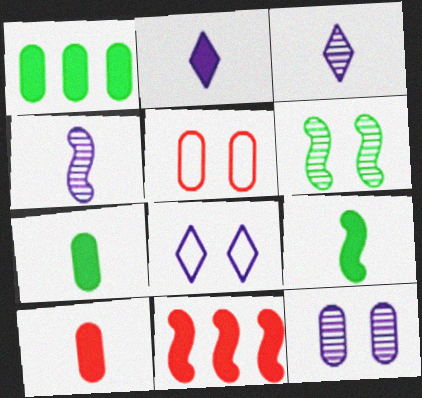[[2, 9, 10]]